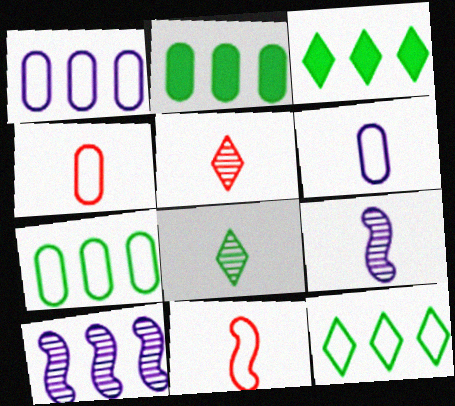[]